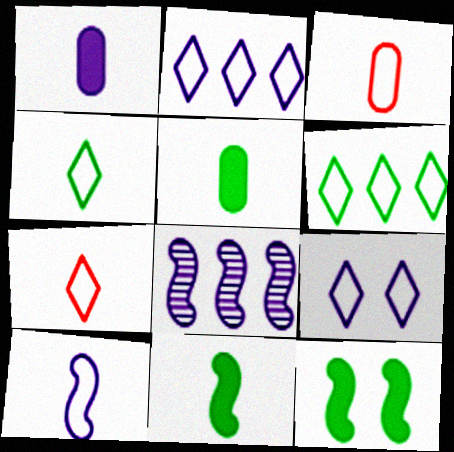[[1, 8, 9], 
[3, 4, 10], 
[6, 7, 9]]